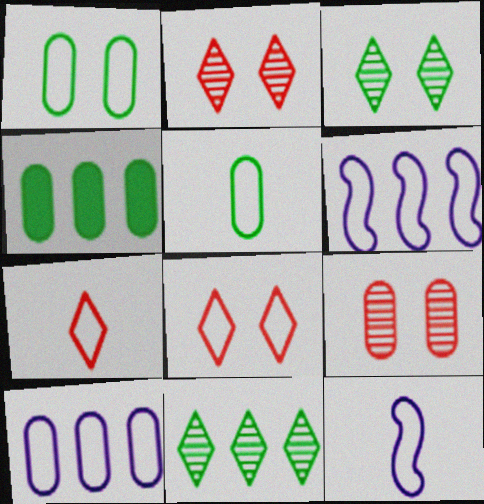[[1, 6, 7], 
[2, 4, 12], 
[5, 6, 8], 
[5, 7, 12]]